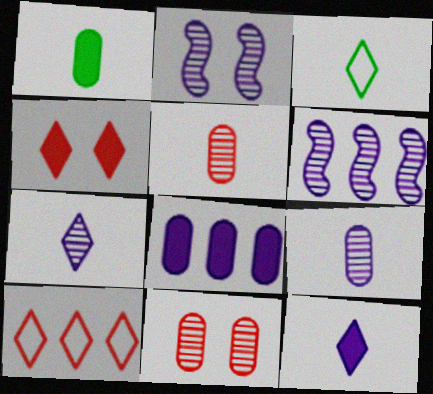[[1, 2, 10]]